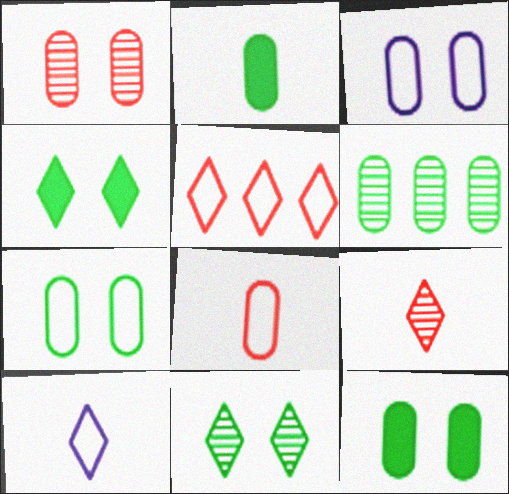[[1, 3, 12], 
[2, 6, 7]]